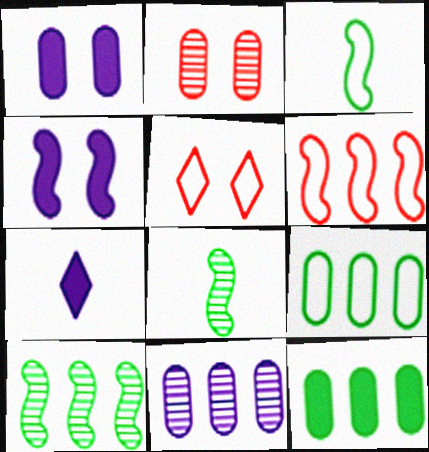[[4, 6, 8]]